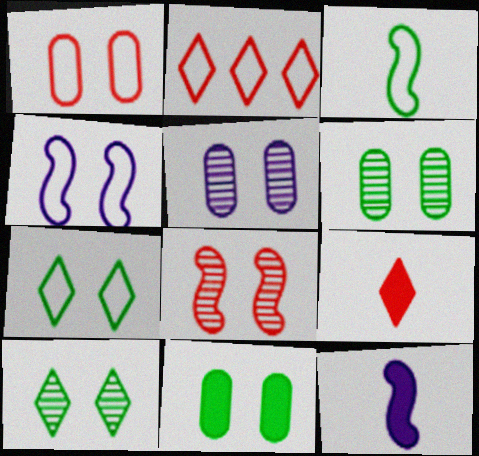[[1, 4, 7], 
[1, 5, 11], 
[2, 6, 12], 
[5, 8, 10]]